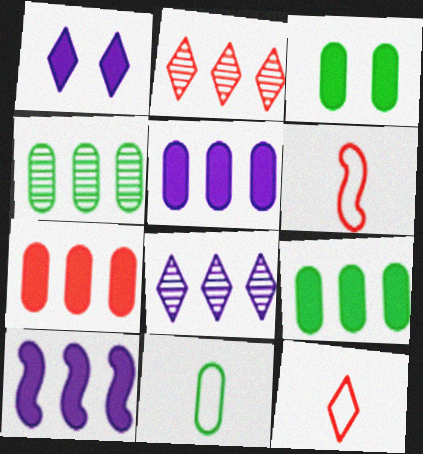[[1, 4, 6], 
[3, 4, 11], 
[3, 6, 8], 
[5, 7, 9]]